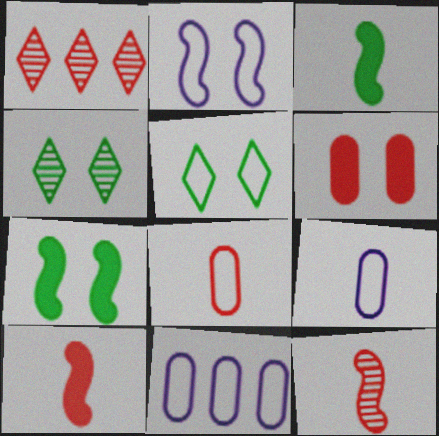[[1, 7, 9], 
[2, 4, 6], 
[4, 10, 11]]